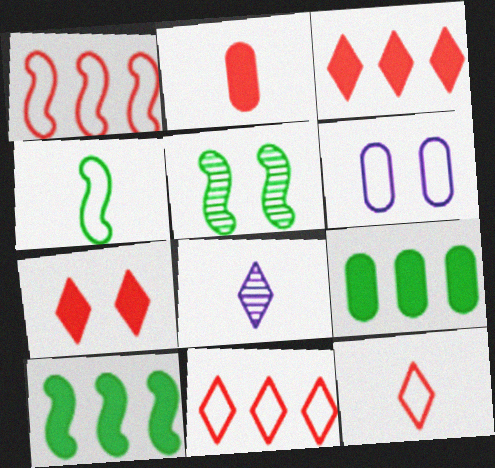[[2, 4, 8], 
[4, 5, 10], 
[4, 6, 11], 
[5, 6, 7]]